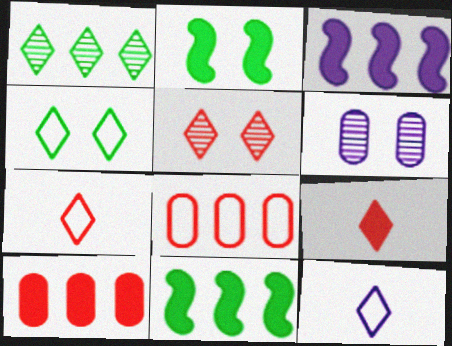[[1, 3, 8], 
[3, 6, 12], 
[6, 7, 11]]